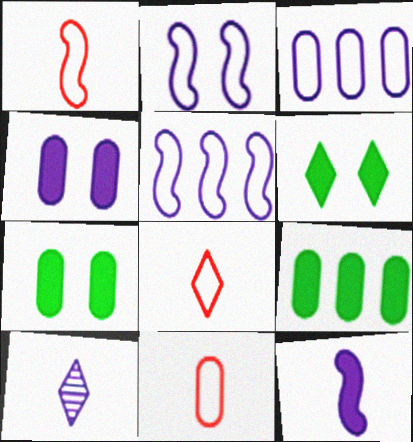[[1, 8, 11], 
[4, 5, 10]]